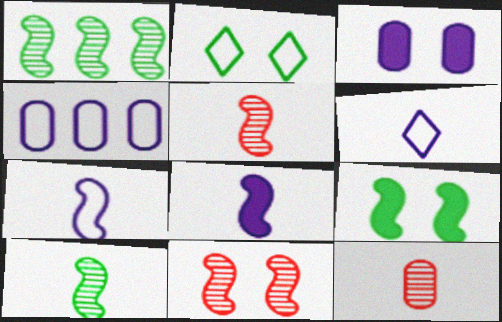[[2, 3, 11]]